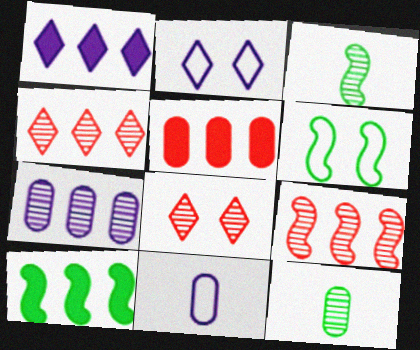[[1, 5, 10], 
[2, 3, 5], 
[3, 6, 10], 
[3, 7, 8], 
[8, 10, 11]]